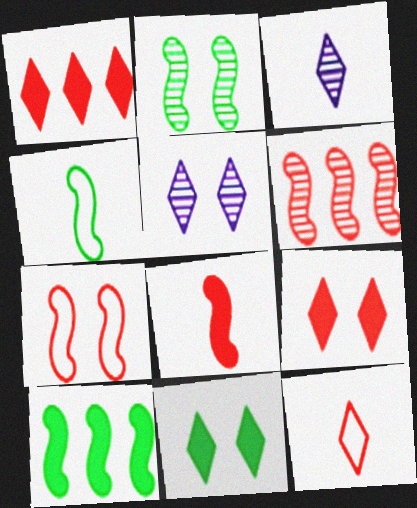[[2, 4, 10], 
[6, 7, 8]]